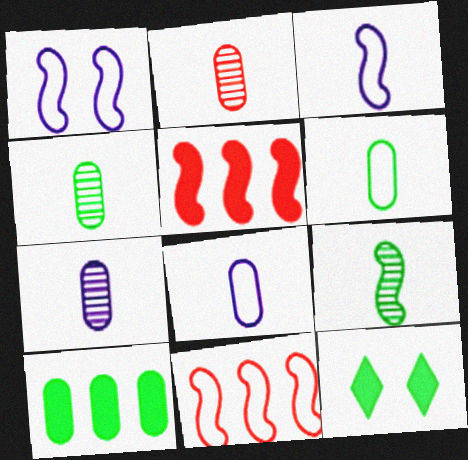[[1, 5, 9], 
[2, 4, 7], 
[7, 11, 12]]